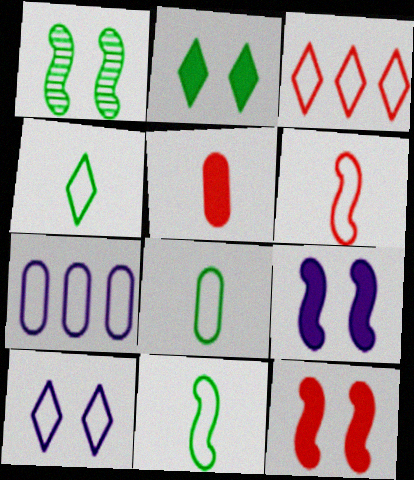[[3, 4, 10], 
[4, 8, 11]]